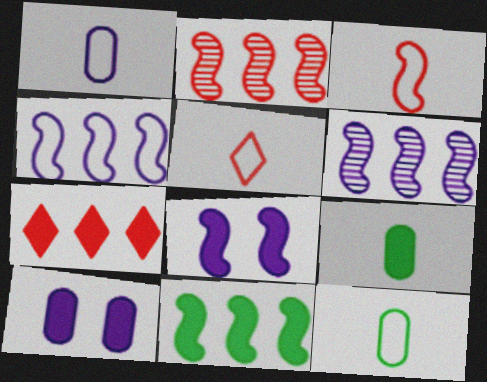[[2, 4, 11], 
[7, 8, 9]]